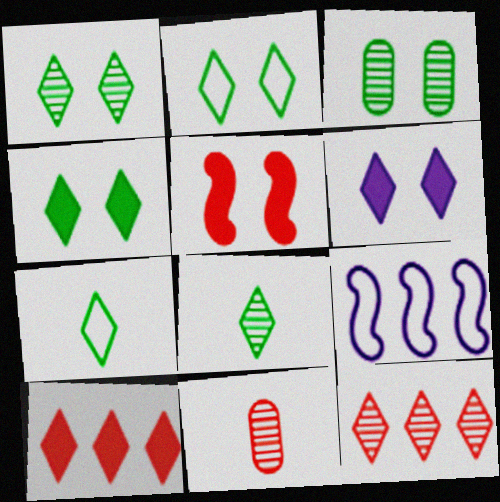[[1, 2, 4], 
[4, 9, 11], 
[6, 7, 12]]